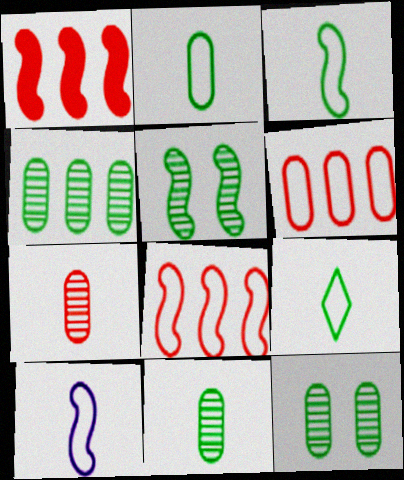[[1, 5, 10], 
[2, 3, 9], 
[4, 11, 12]]